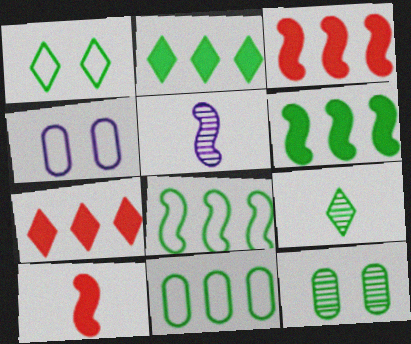[[1, 2, 9], 
[3, 4, 9]]